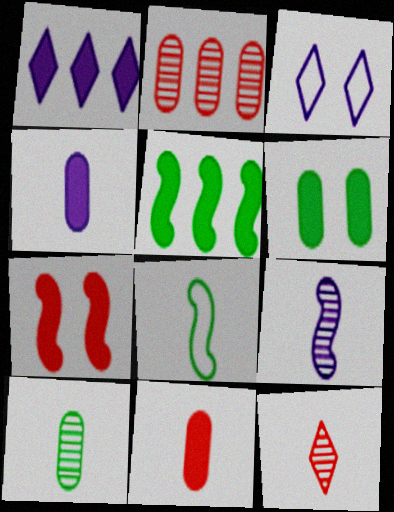[[4, 8, 12], 
[9, 10, 12]]